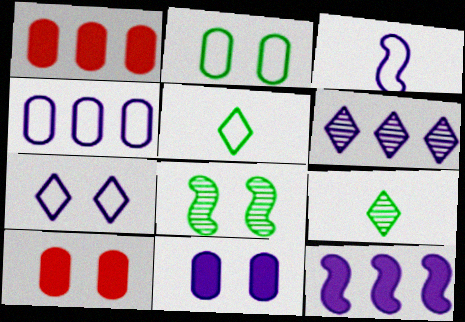[[3, 4, 7], 
[3, 6, 11], 
[4, 6, 12], 
[7, 8, 10]]